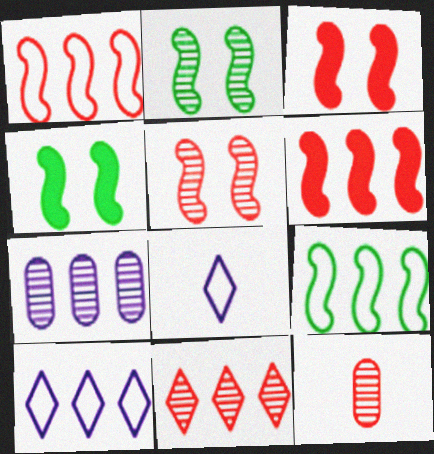[[4, 10, 12], 
[5, 11, 12]]